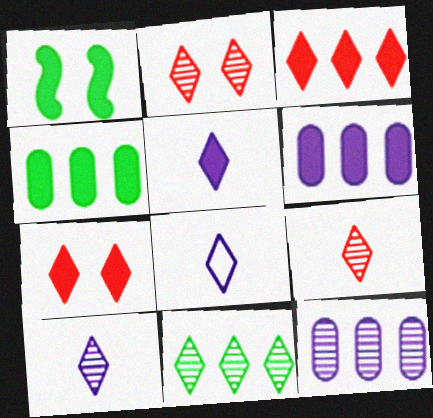[[2, 10, 11], 
[5, 8, 10], 
[7, 8, 11]]